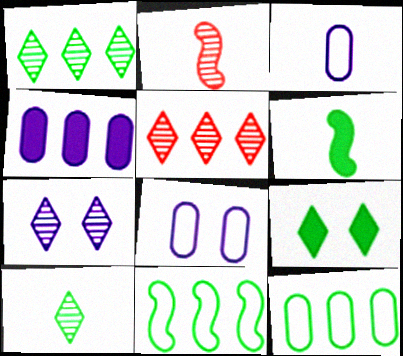[[4, 5, 11], 
[5, 6, 8], 
[5, 7, 10]]